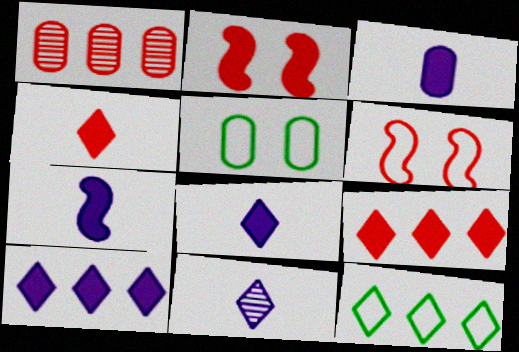[[1, 3, 5], 
[1, 4, 6], 
[3, 7, 8]]